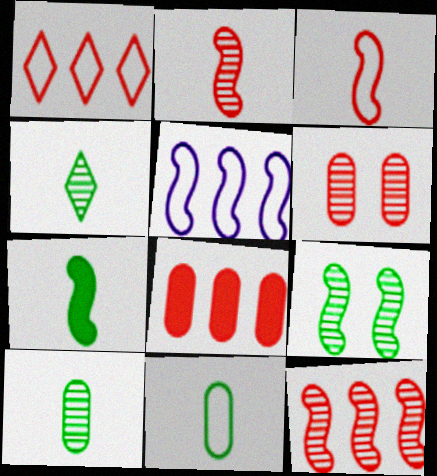[[1, 8, 12], 
[4, 7, 11]]